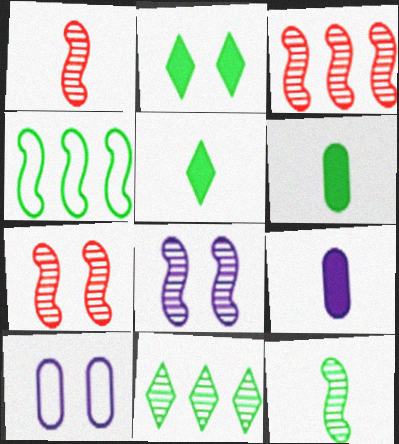[[1, 3, 7], 
[2, 7, 10], 
[3, 5, 10], 
[3, 8, 12]]